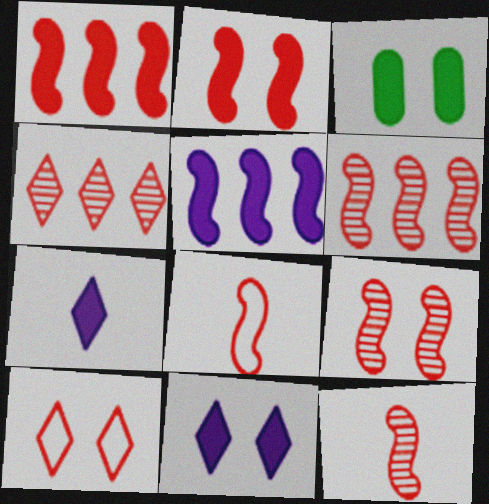[[1, 3, 7], 
[1, 8, 9], 
[2, 3, 11], 
[2, 6, 8], 
[6, 9, 12]]